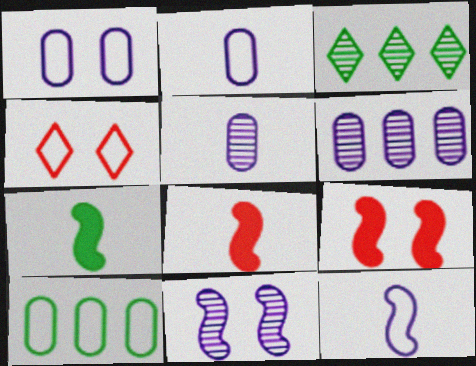[[1, 3, 8], 
[2, 3, 9], 
[4, 6, 7], 
[4, 10, 12]]